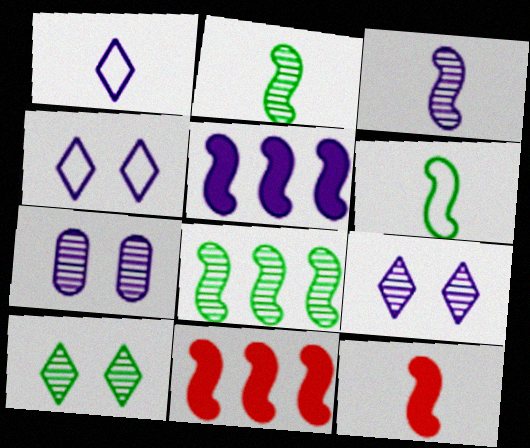[[1, 5, 7], 
[3, 6, 12]]